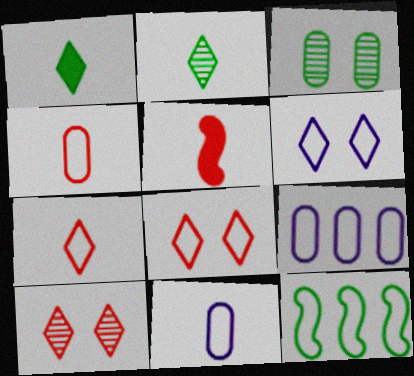[[1, 3, 12], 
[2, 5, 11], 
[4, 6, 12], 
[8, 11, 12]]